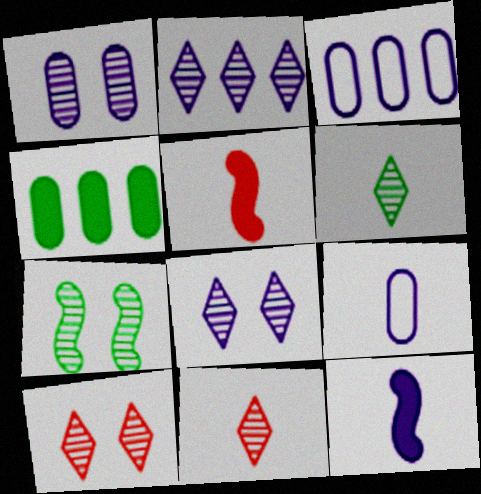[[1, 7, 10], 
[2, 6, 10], 
[3, 8, 12], 
[5, 6, 9]]